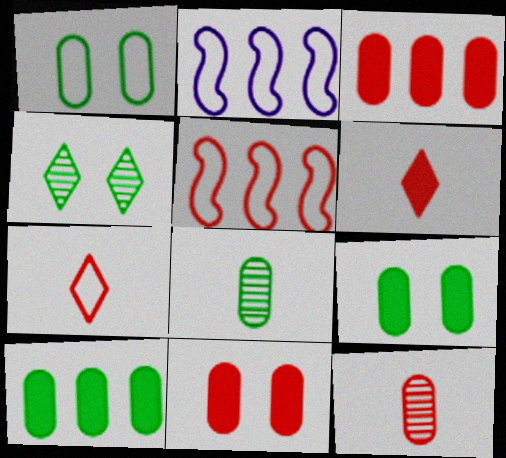[[1, 2, 7], 
[1, 8, 10]]